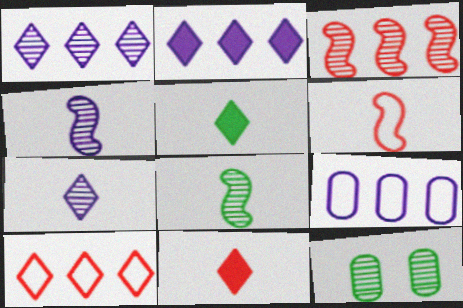[[2, 6, 12], 
[3, 7, 12]]